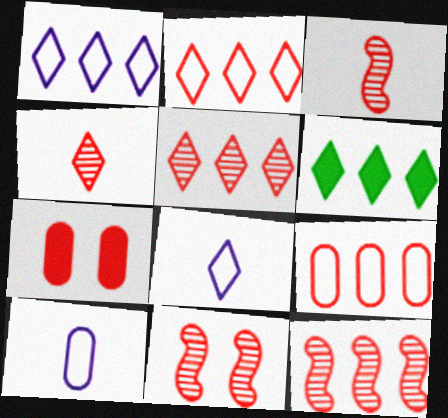[[1, 5, 6], 
[2, 3, 7], 
[3, 11, 12], 
[6, 10, 11]]